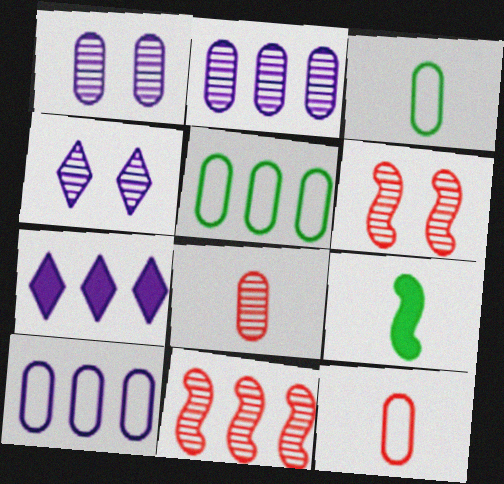[[3, 6, 7], 
[5, 7, 11]]